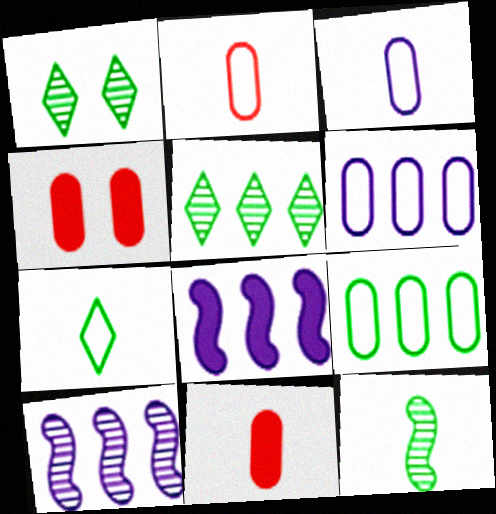[[1, 2, 8], 
[4, 7, 10]]